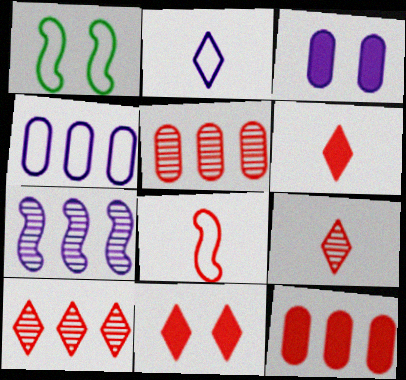[[2, 3, 7], 
[5, 8, 11]]